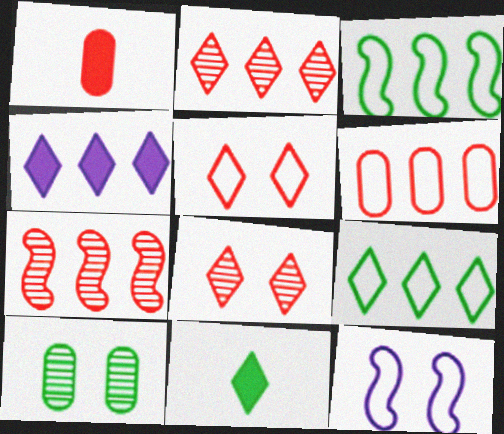[[1, 5, 7], 
[2, 4, 9], 
[3, 10, 11]]